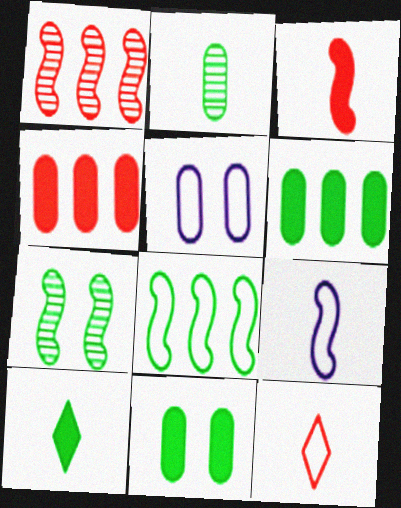[[1, 5, 10], 
[2, 4, 5], 
[5, 8, 12]]